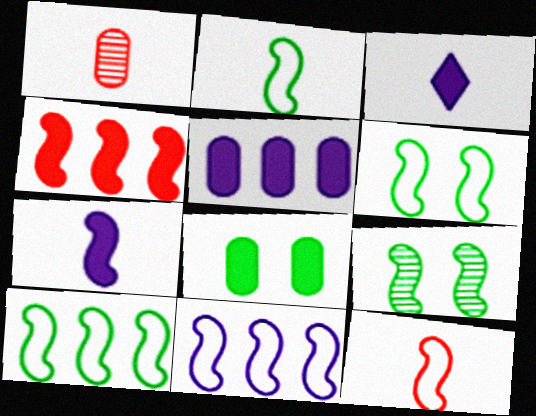[[1, 2, 3], 
[2, 6, 10], 
[3, 4, 8], 
[6, 11, 12]]